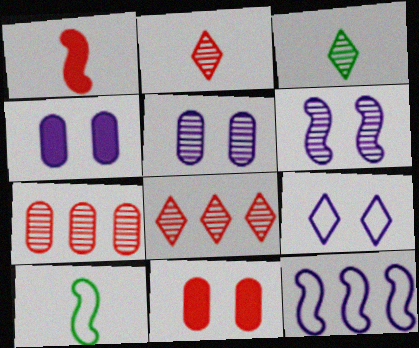[[3, 6, 7], 
[3, 11, 12], 
[4, 6, 9], 
[4, 8, 10]]